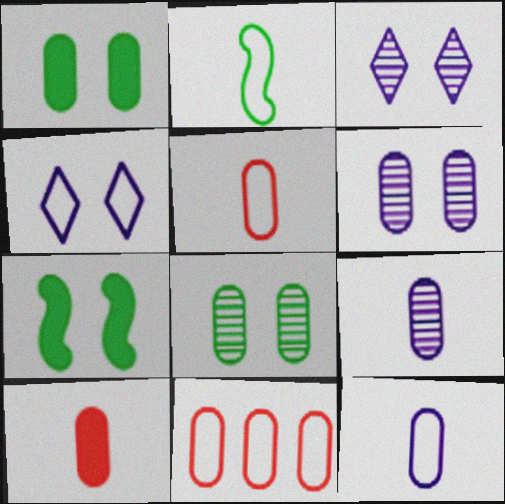[[1, 9, 11], 
[2, 4, 11]]